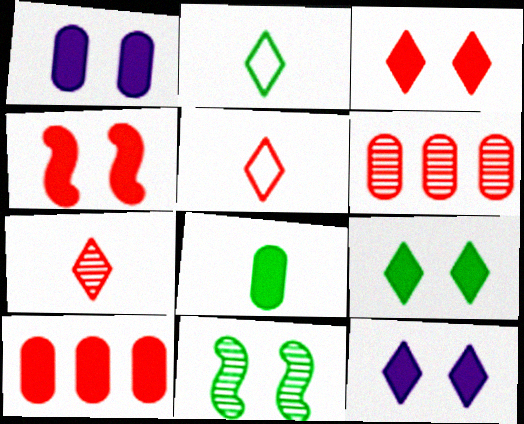[[1, 4, 9], 
[1, 8, 10], 
[3, 9, 12], 
[4, 5, 6]]